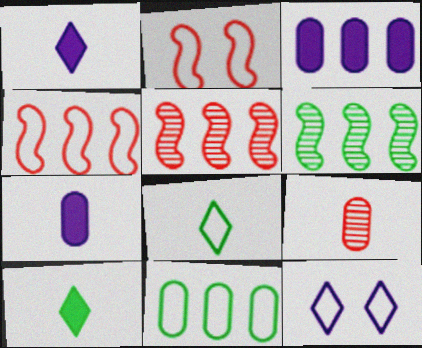[]